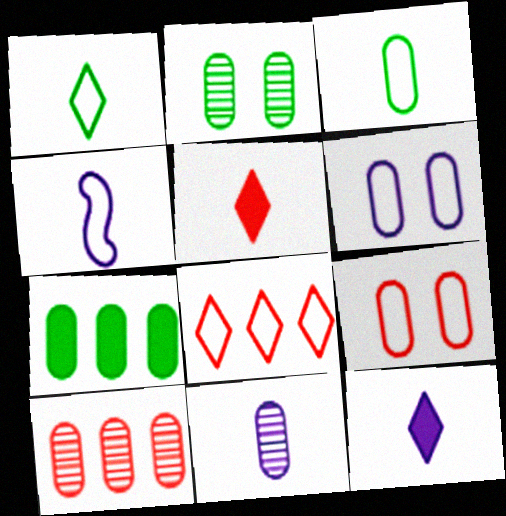[[2, 3, 7], 
[2, 10, 11], 
[4, 11, 12], 
[7, 9, 11]]